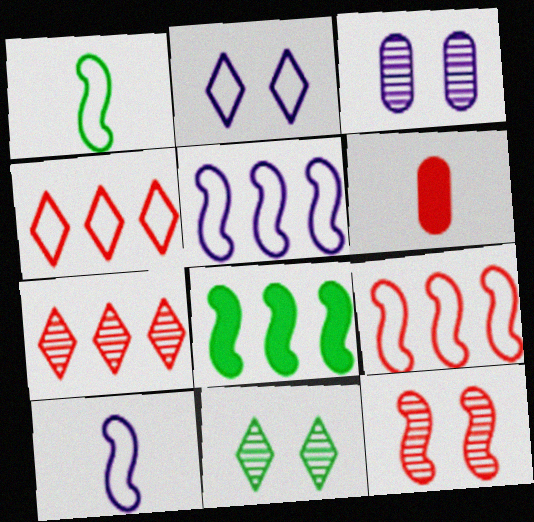[[3, 11, 12], 
[4, 6, 12], 
[5, 6, 11], 
[8, 10, 12]]